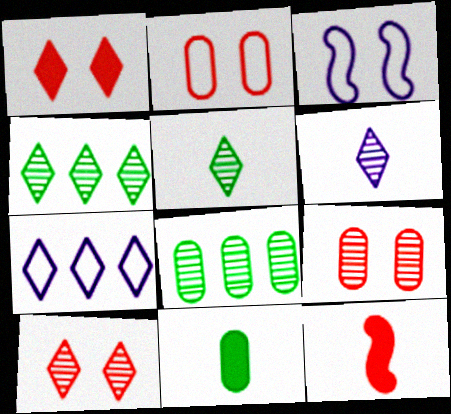[[1, 5, 7], 
[4, 6, 10]]